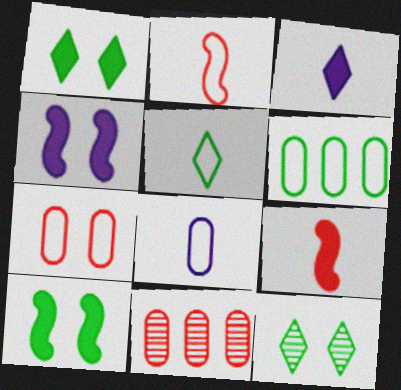[[2, 5, 8], 
[4, 5, 11], 
[4, 7, 12], 
[6, 7, 8]]